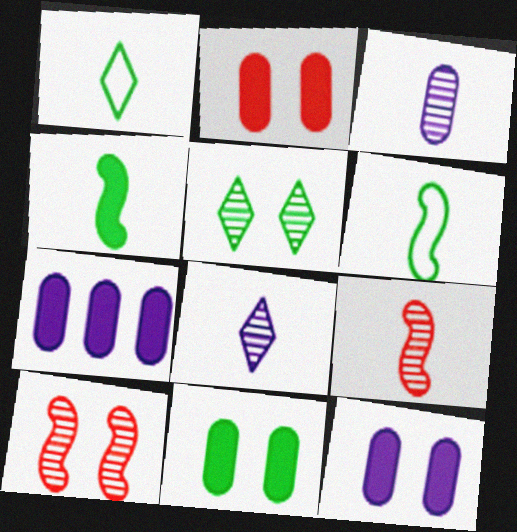[[1, 7, 10], 
[2, 11, 12]]